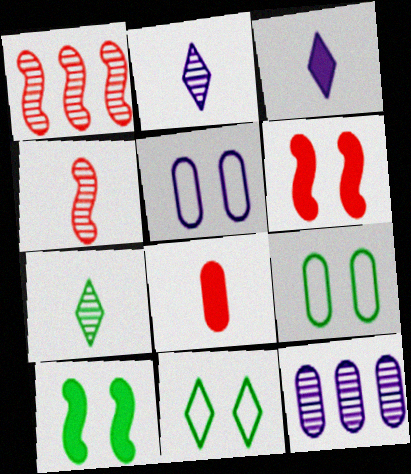[[1, 3, 9], 
[8, 9, 12]]